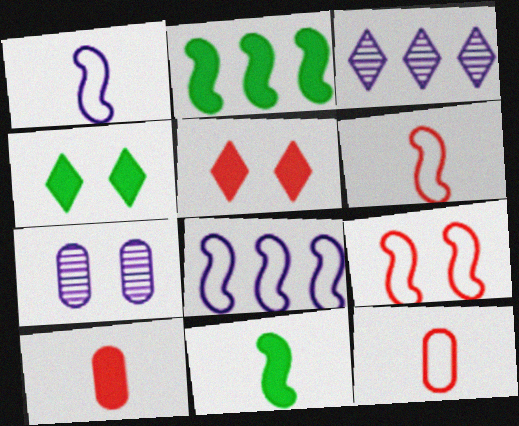[[4, 7, 9]]